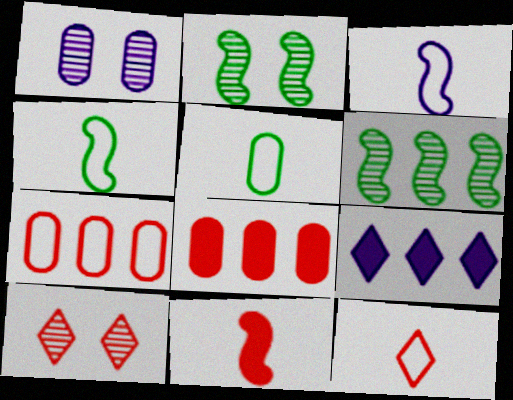[[1, 2, 10], 
[1, 3, 9], 
[1, 5, 8], 
[3, 5, 12], 
[6, 7, 9], 
[7, 10, 11]]